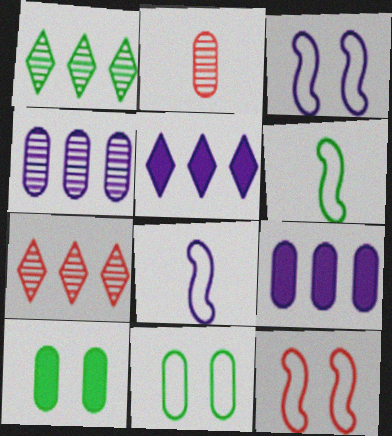[[1, 6, 10], 
[2, 9, 11], 
[7, 8, 10]]